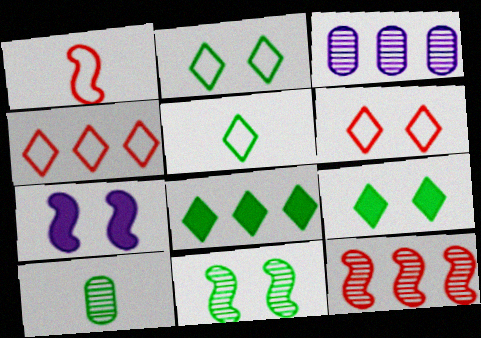[[1, 3, 9], 
[4, 7, 10]]